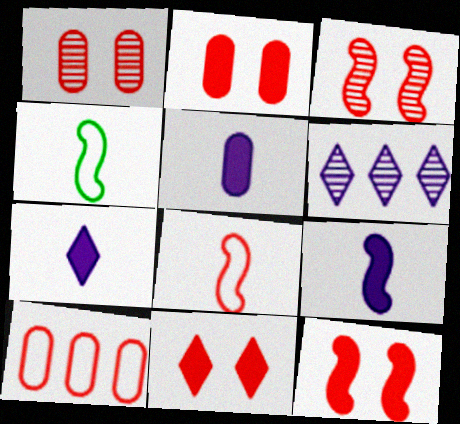[[2, 4, 6], 
[2, 11, 12], 
[5, 7, 9]]